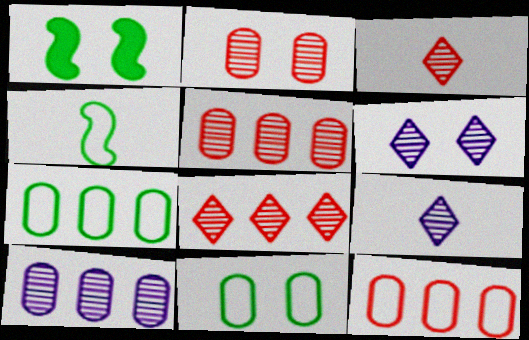[[1, 9, 12]]